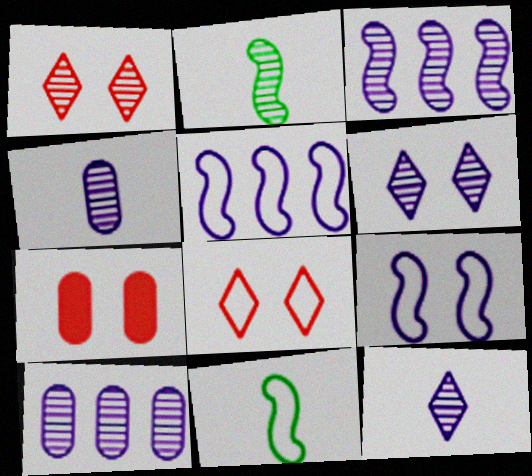[[1, 2, 10], 
[3, 4, 6]]